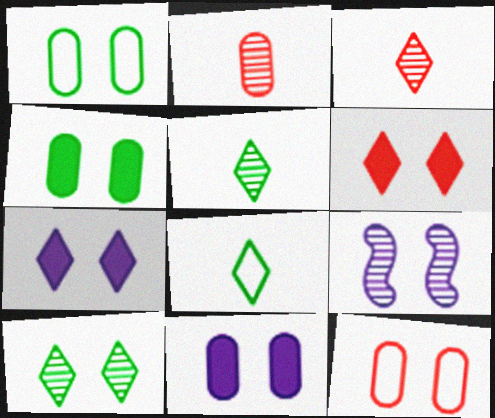[[1, 6, 9]]